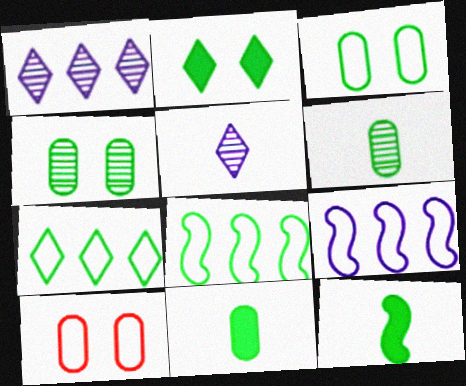[[1, 10, 12], 
[2, 6, 8], 
[4, 7, 12]]